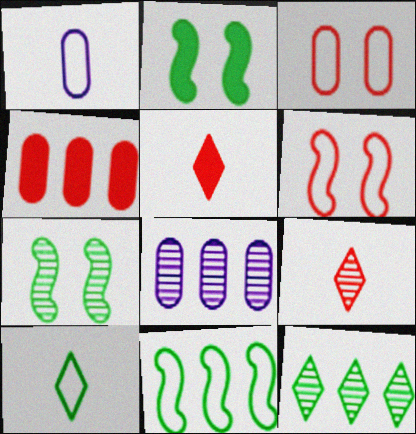[[4, 6, 9], 
[7, 8, 9]]